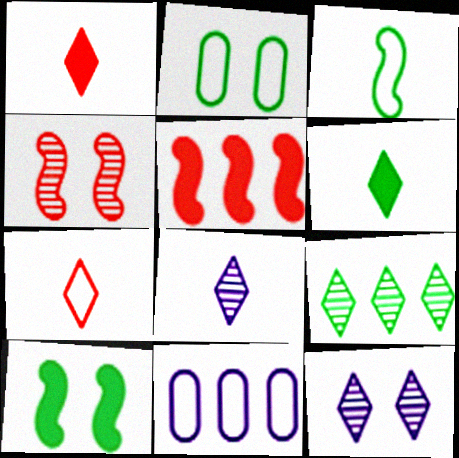[[2, 5, 8], 
[4, 6, 11], 
[5, 9, 11], 
[6, 7, 8]]